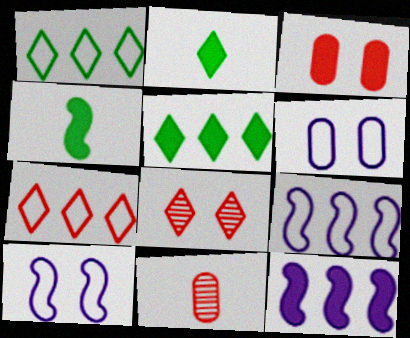[[2, 3, 12], 
[5, 10, 11]]